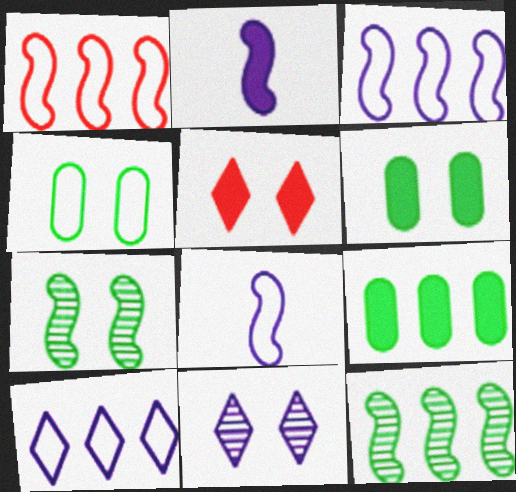[[1, 2, 7], 
[2, 5, 9]]